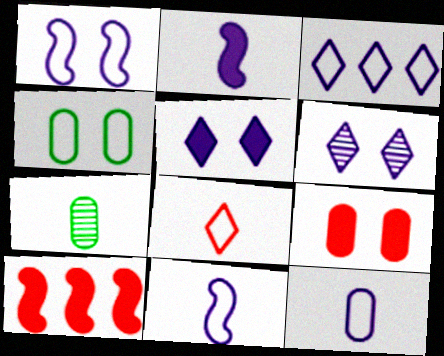[[1, 3, 12], 
[2, 7, 8]]